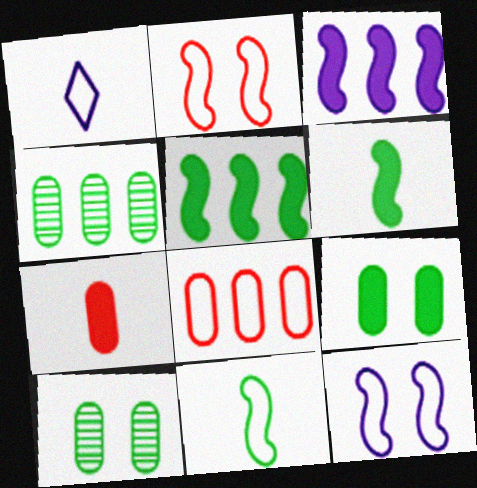[]